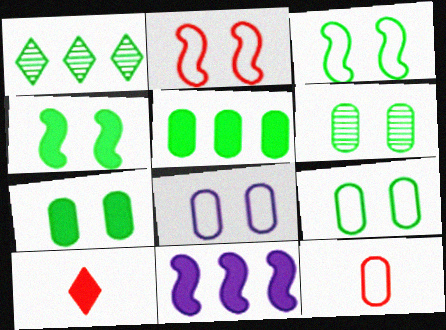[[6, 7, 9], 
[7, 10, 11]]